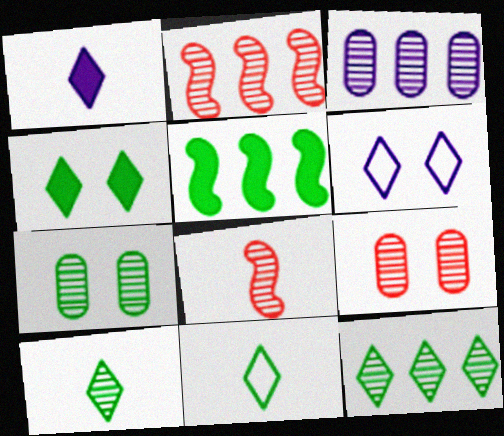[[2, 3, 12], 
[4, 11, 12], 
[5, 7, 11]]